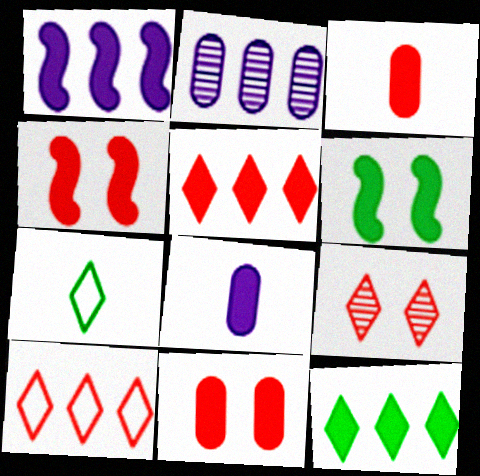[[2, 4, 7], 
[3, 4, 5], 
[4, 8, 12], 
[5, 6, 8]]